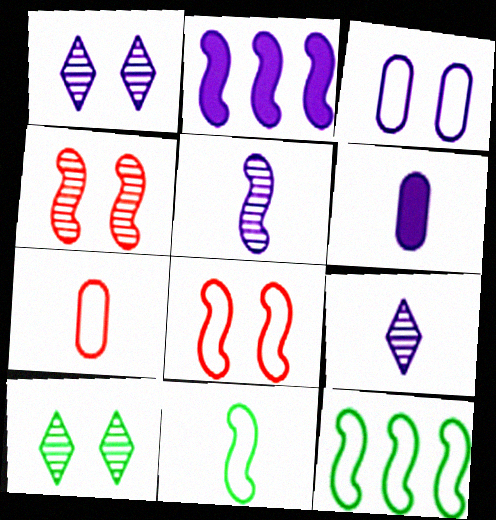[[2, 3, 9], 
[2, 4, 11], 
[2, 7, 10]]